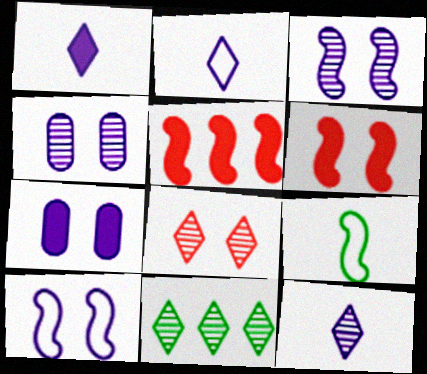[[1, 2, 12], 
[3, 5, 9], 
[8, 11, 12]]